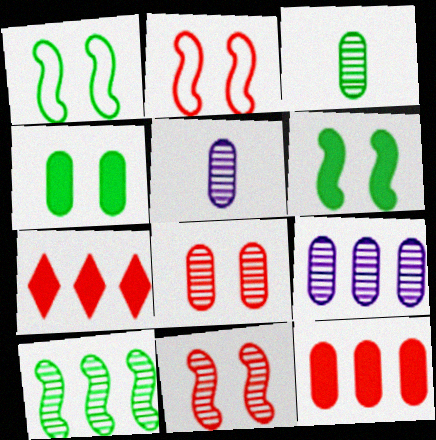[[1, 5, 7], 
[3, 8, 9]]